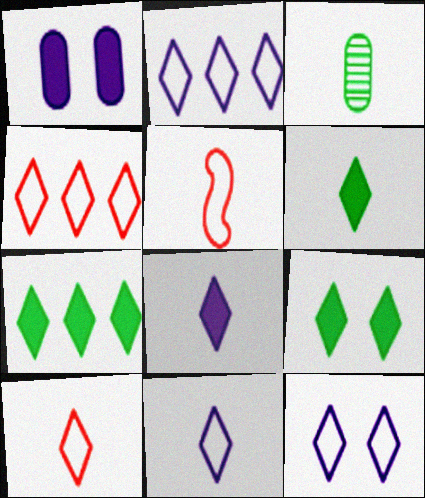[[2, 11, 12], 
[3, 5, 8], 
[6, 7, 9]]